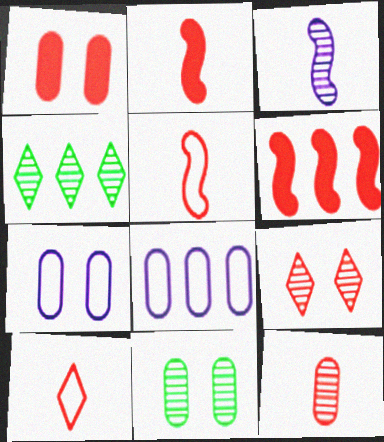[[1, 7, 11], 
[2, 4, 7], 
[2, 10, 12], 
[4, 6, 8]]